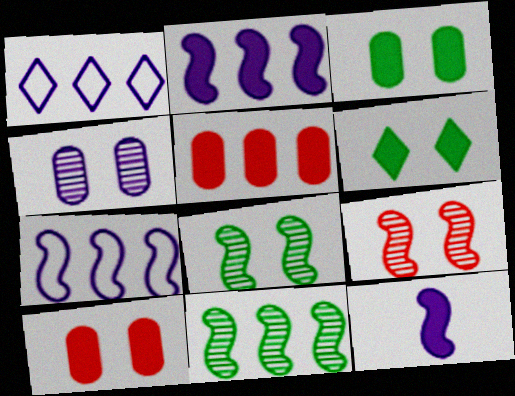[[1, 4, 12], 
[1, 5, 11], 
[5, 6, 12]]